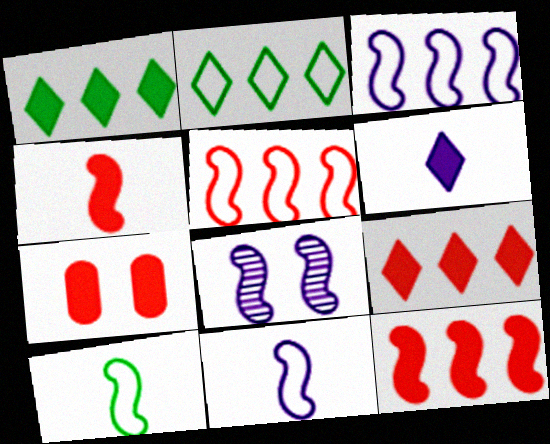[[4, 7, 9], 
[8, 10, 12]]